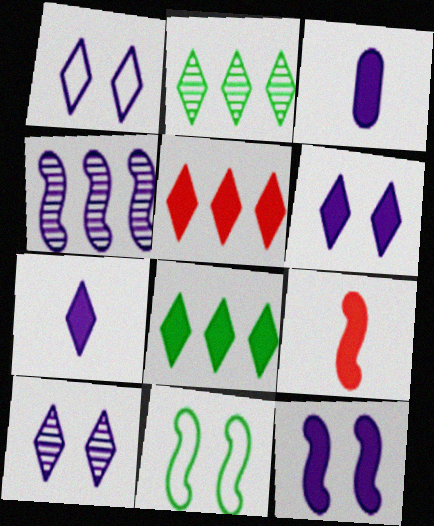[[1, 3, 4], 
[1, 6, 10], 
[4, 9, 11]]